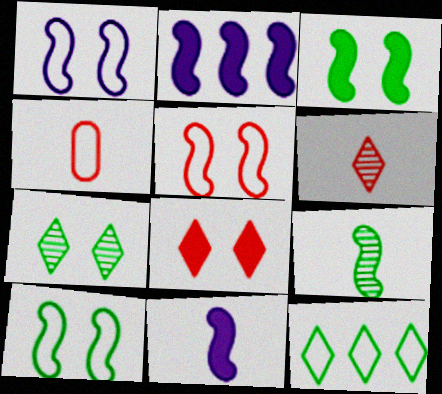[[1, 4, 12], 
[1, 5, 10], 
[2, 4, 7], 
[2, 5, 9]]